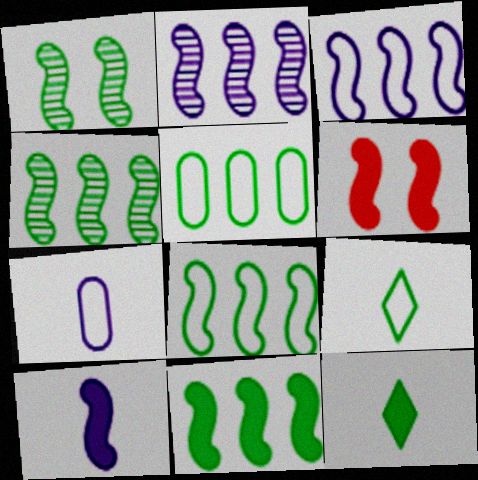[[1, 5, 12], 
[4, 8, 11], 
[6, 10, 11]]